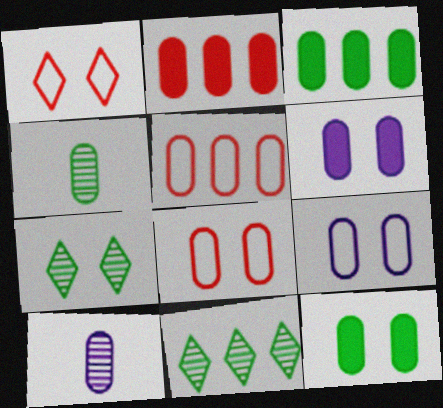[[2, 4, 9], 
[3, 8, 10], 
[4, 5, 6], 
[5, 10, 12]]